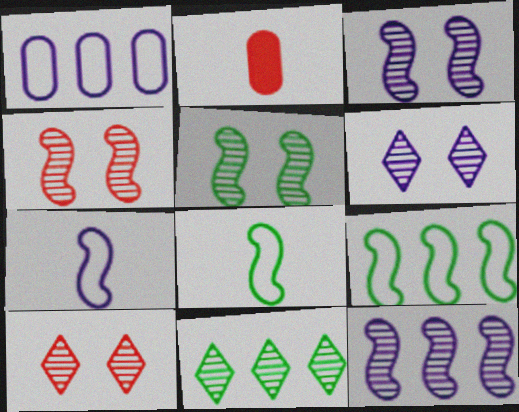[[2, 6, 9], 
[3, 4, 5]]